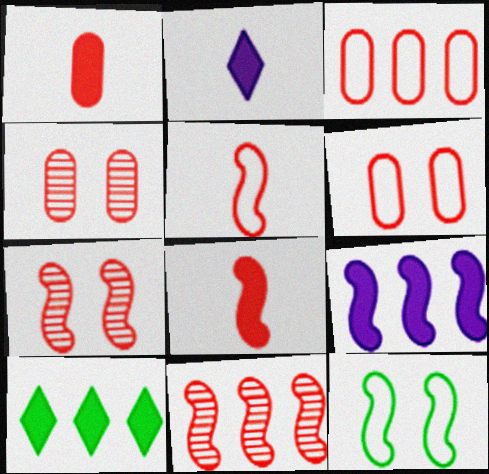[[1, 3, 4]]